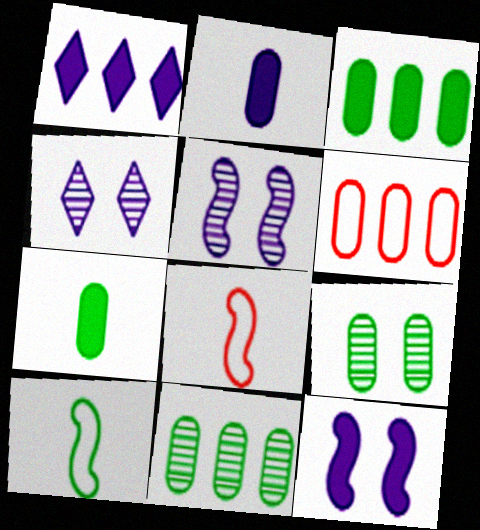[[1, 2, 12], 
[1, 8, 9], 
[2, 6, 9], 
[3, 4, 8]]